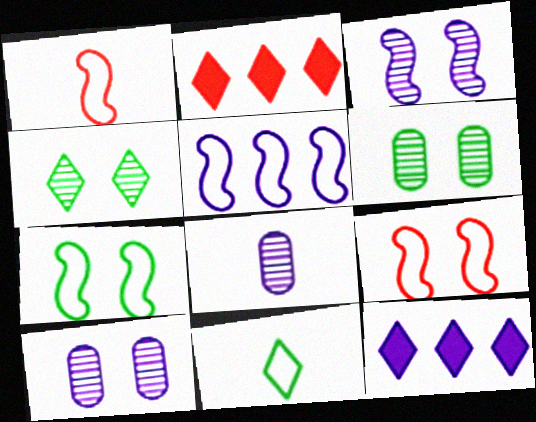[[1, 5, 7], 
[1, 6, 12], 
[2, 7, 8]]